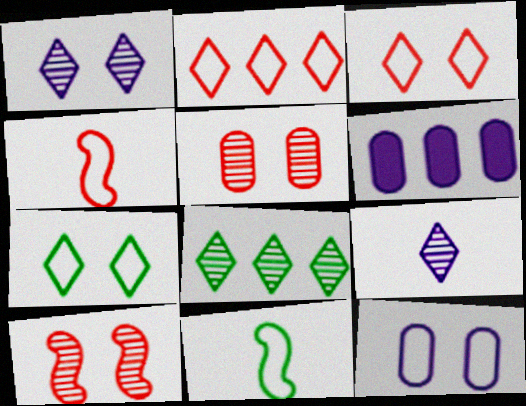[[2, 11, 12]]